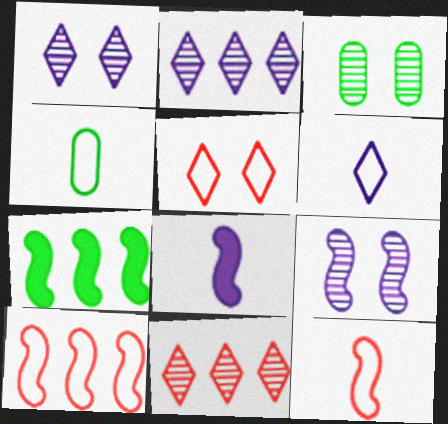[[4, 6, 12], 
[7, 9, 12]]